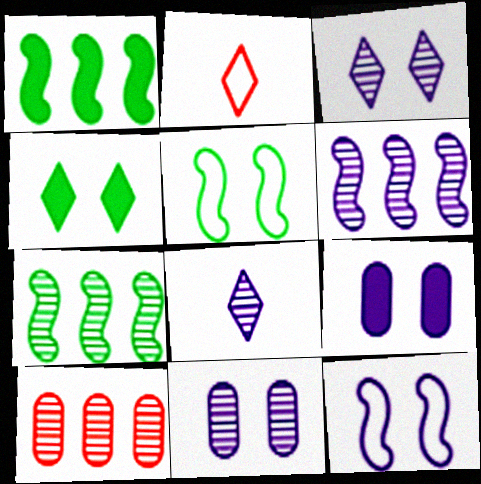[[1, 2, 11], 
[2, 7, 9], 
[3, 9, 12], 
[6, 8, 11]]